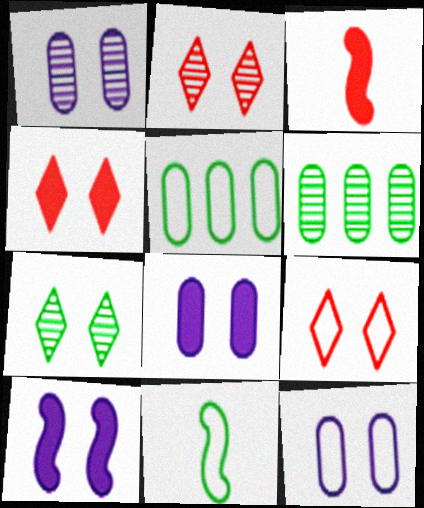[[1, 8, 12], 
[2, 4, 9]]